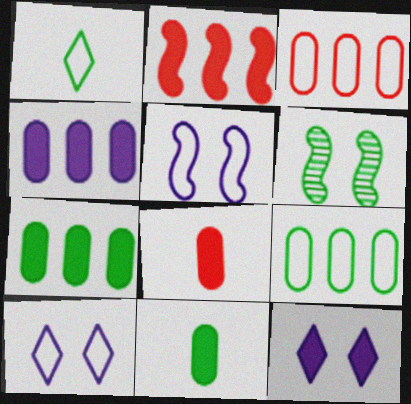[[1, 3, 5], 
[1, 6, 7], 
[2, 11, 12]]